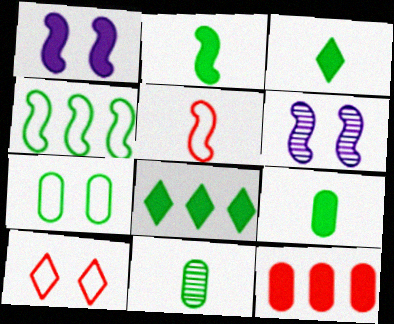[[1, 3, 12], 
[2, 3, 9]]